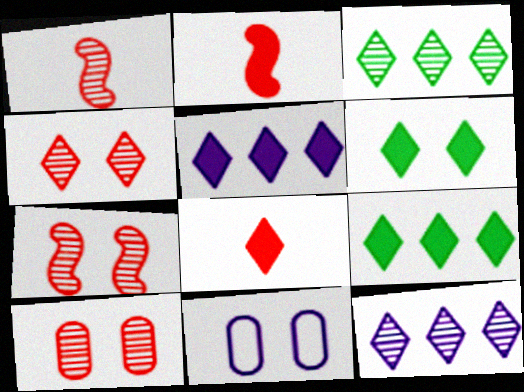[[1, 9, 11], 
[2, 3, 11], 
[4, 7, 10], 
[5, 6, 8], 
[6, 7, 11]]